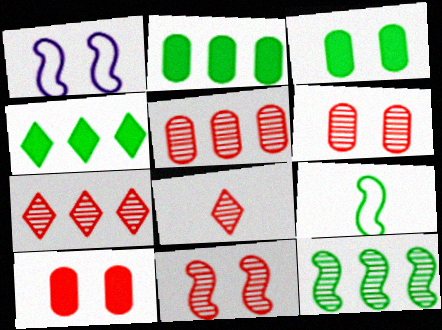[[1, 2, 8], 
[5, 8, 11]]